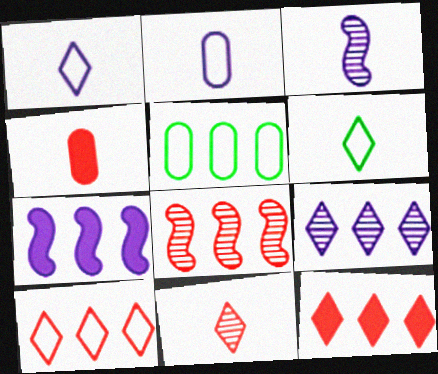[[3, 4, 6]]